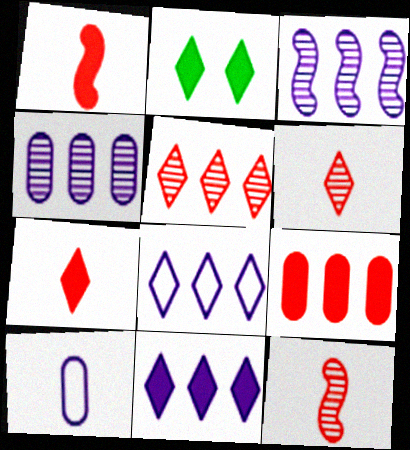[[2, 6, 8], 
[2, 7, 11]]